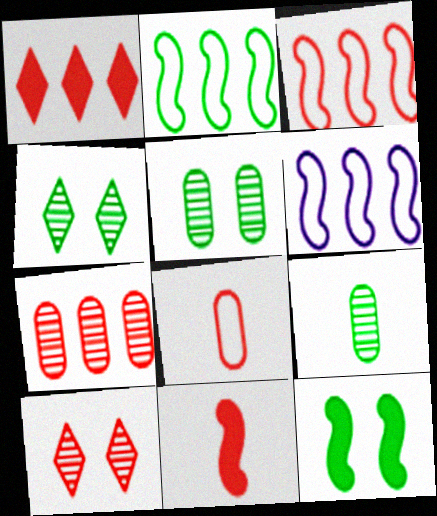[[1, 3, 7], 
[2, 3, 6]]